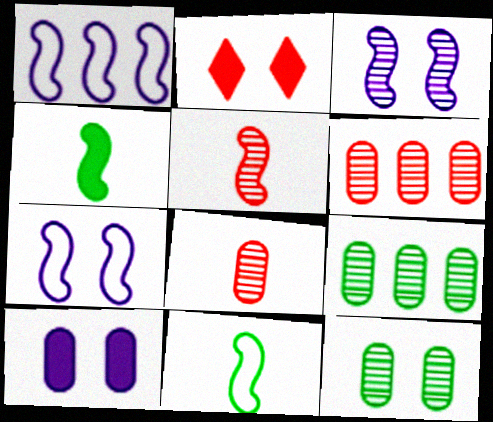[[2, 7, 12]]